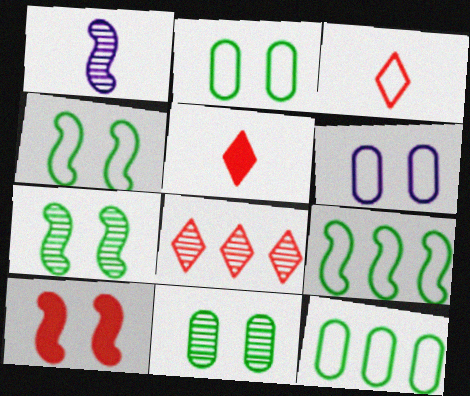[[1, 8, 11], 
[1, 9, 10], 
[3, 6, 9]]